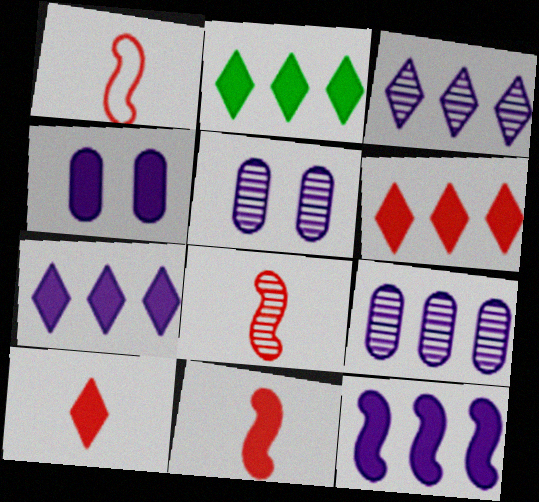[[1, 2, 5], 
[1, 8, 11], 
[2, 4, 11], 
[2, 6, 7]]